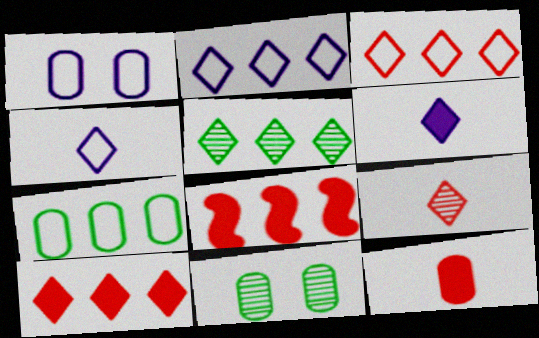[[2, 5, 10], 
[4, 8, 11]]